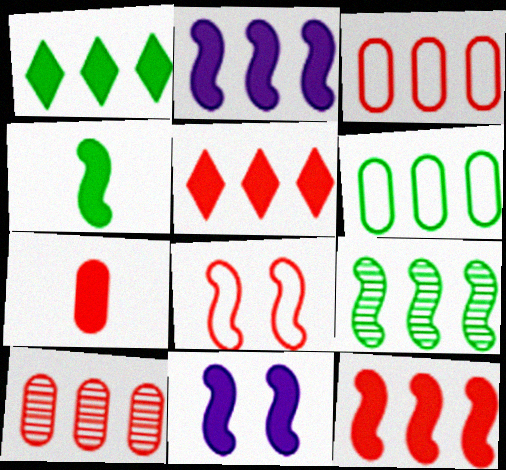[[1, 6, 9], 
[1, 7, 11], 
[4, 11, 12]]